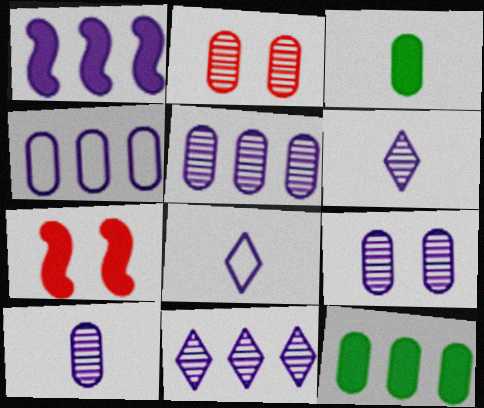[[1, 4, 11], 
[1, 8, 9], 
[2, 3, 4], 
[5, 9, 10]]